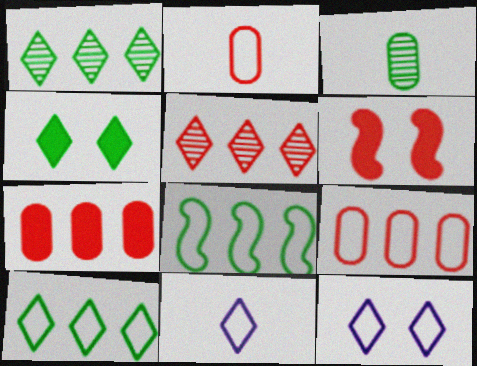[[2, 5, 6], 
[2, 8, 12], 
[3, 4, 8], 
[4, 5, 11]]